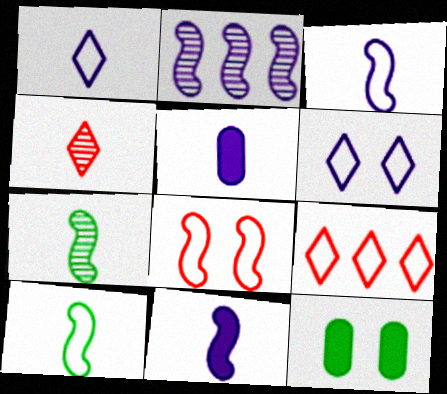[[2, 5, 6], 
[4, 5, 10]]